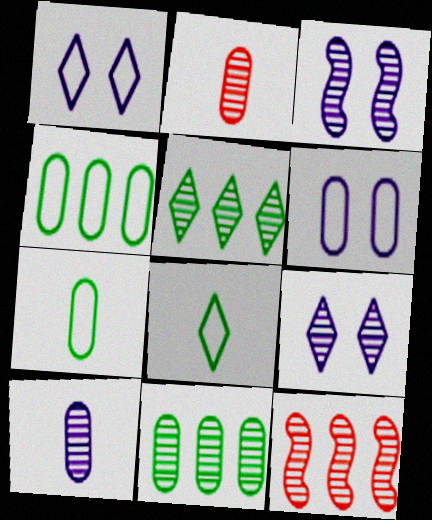[[2, 3, 5]]